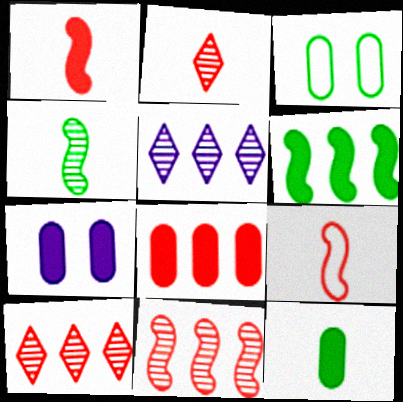[[1, 3, 5], 
[7, 8, 12]]